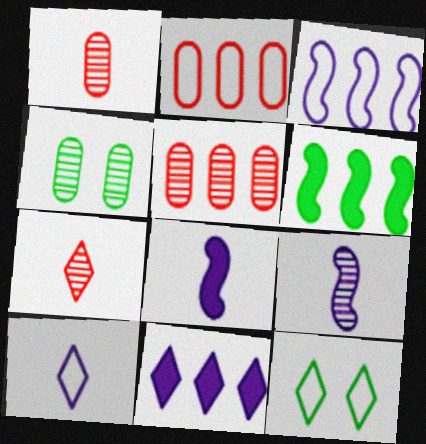[[5, 8, 12], 
[7, 11, 12]]